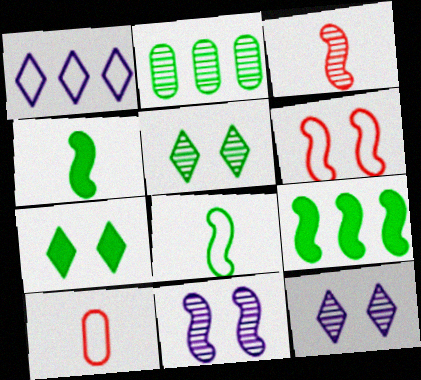[[2, 3, 12], 
[2, 7, 8], 
[9, 10, 12]]